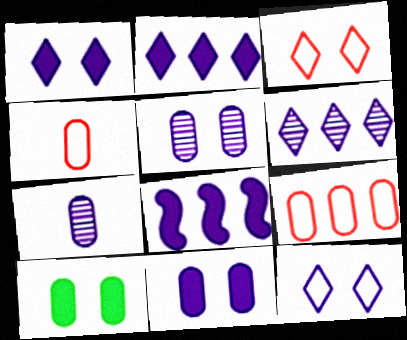[[7, 8, 12], 
[7, 9, 10]]